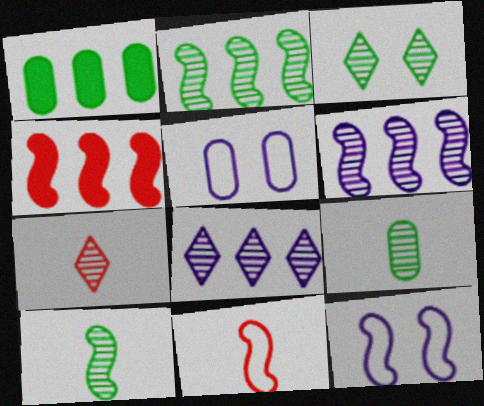[[1, 7, 12], 
[2, 3, 9], 
[3, 7, 8], 
[4, 10, 12]]